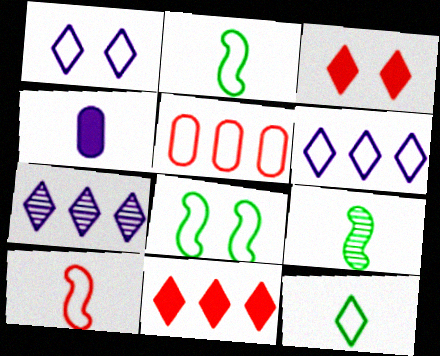[[1, 2, 5], 
[3, 7, 12]]